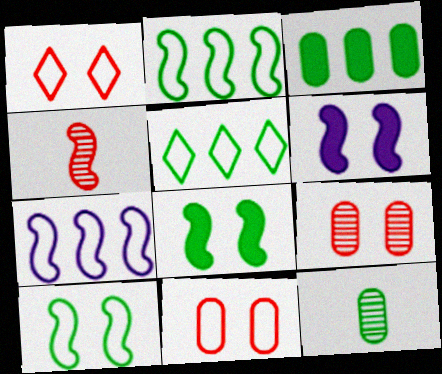[[2, 4, 6], 
[4, 7, 8], 
[5, 8, 12]]